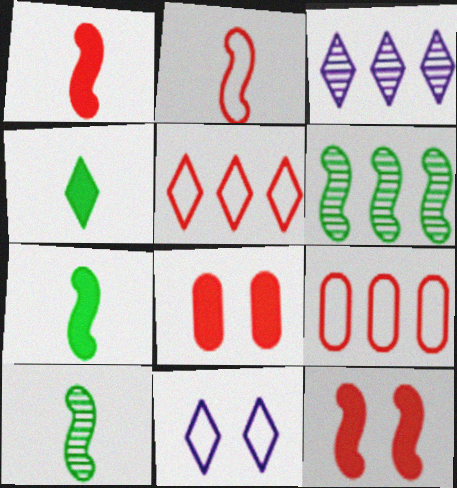[]